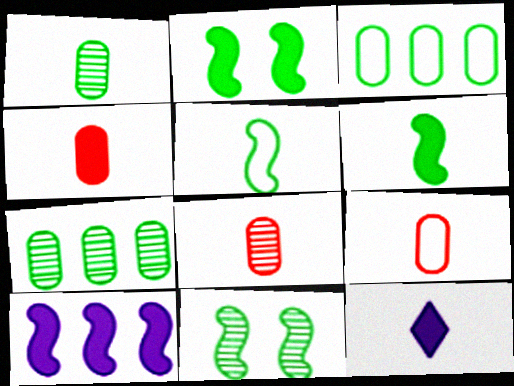[[4, 6, 12], 
[4, 8, 9], 
[5, 8, 12]]